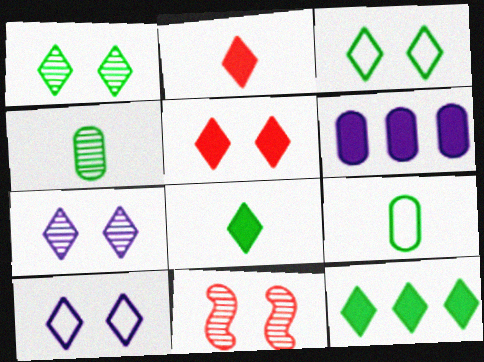[[1, 5, 10], 
[3, 5, 7]]